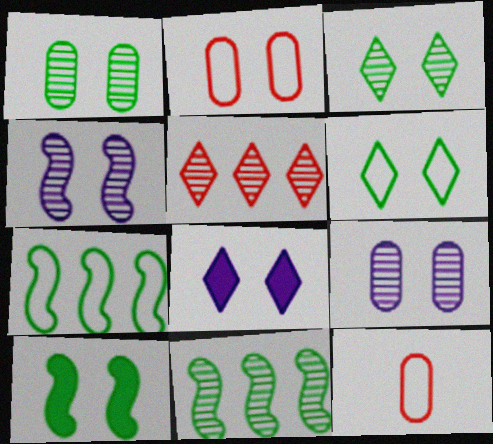[[1, 6, 10], 
[8, 11, 12]]